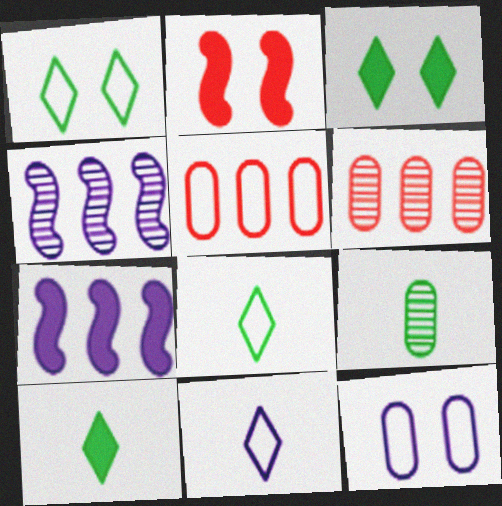[]